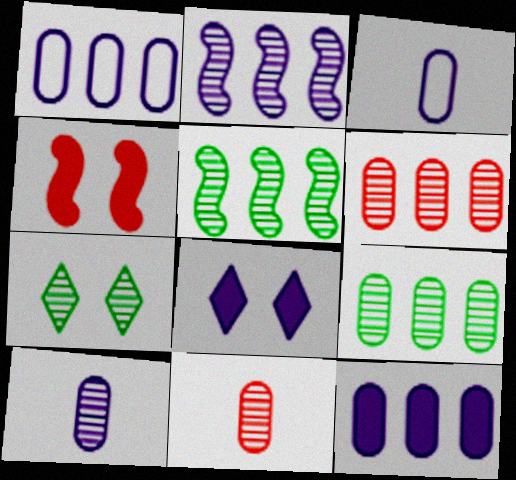[[2, 3, 8], 
[2, 7, 11]]